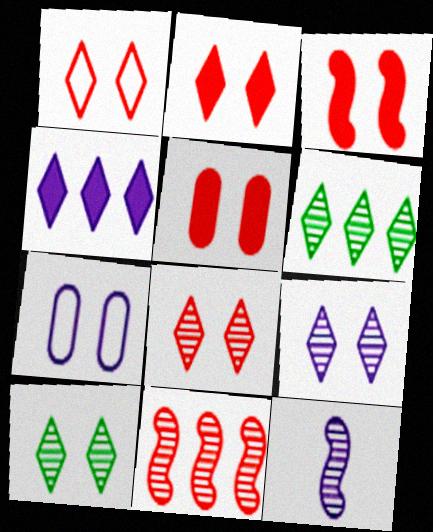[[1, 2, 8], 
[2, 3, 5], 
[3, 7, 10], 
[4, 7, 12], 
[8, 9, 10]]